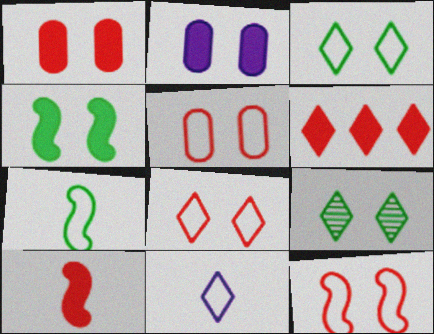[[1, 6, 10], 
[2, 9, 12], 
[5, 8, 12], 
[6, 9, 11]]